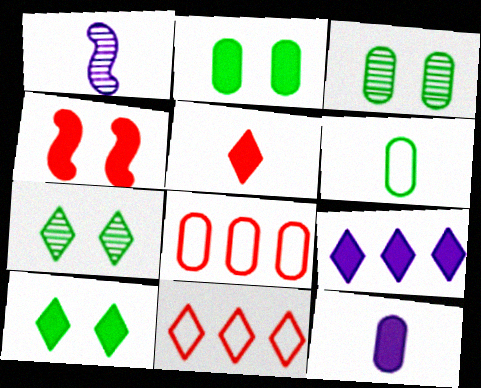[[1, 2, 11], 
[1, 5, 6], 
[1, 8, 10], 
[3, 8, 12], 
[5, 9, 10]]